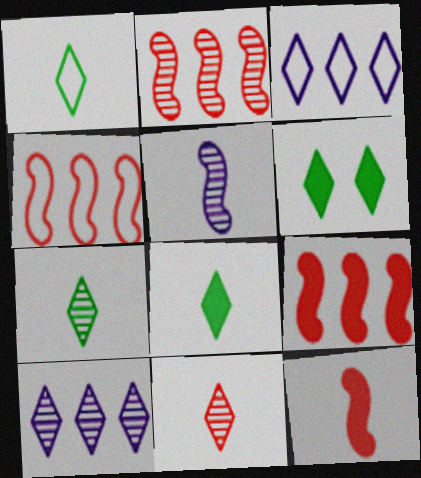[[1, 7, 8], 
[2, 4, 9], 
[3, 6, 11]]